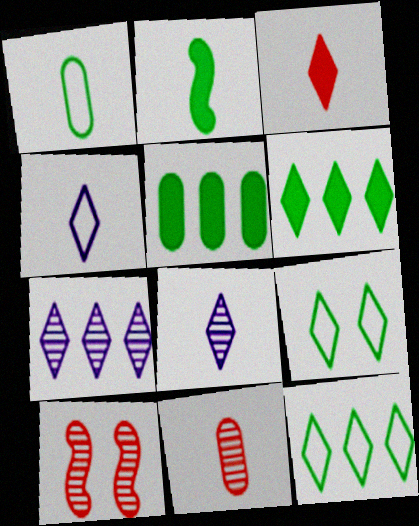[[2, 4, 11], 
[3, 7, 9], 
[4, 5, 10]]